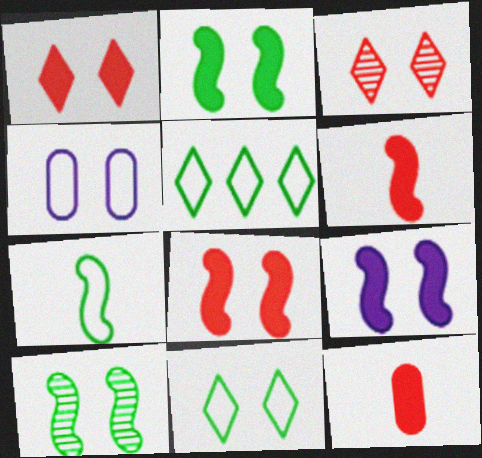[[1, 4, 10], 
[2, 3, 4], 
[2, 8, 9]]